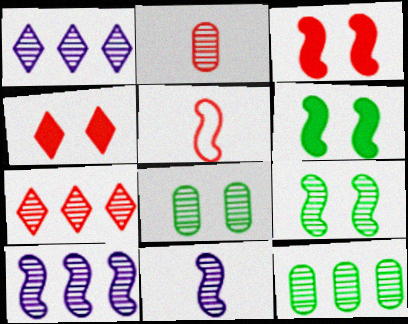[[1, 2, 9], 
[5, 6, 10], 
[7, 8, 11], 
[7, 10, 12]]